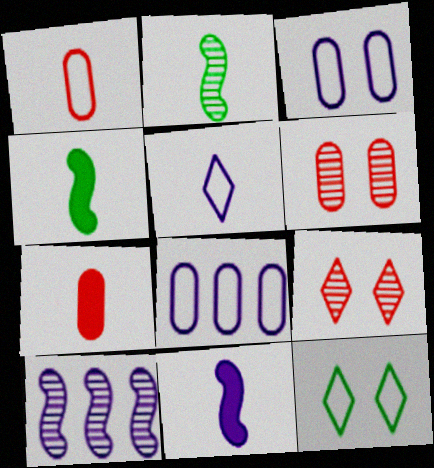[[2, 5, 7], 
[4, 8, 9], 
[7, 10, 12]]